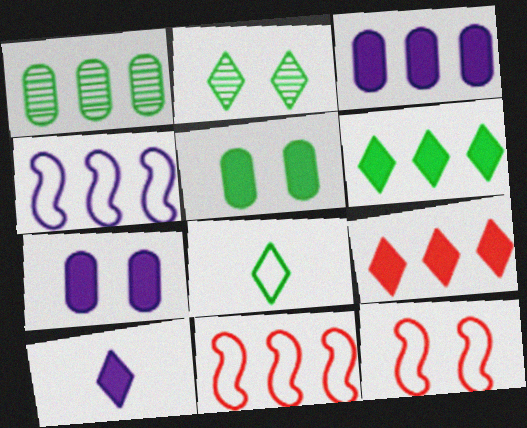[[1, 4, 9], 
[1, 10, 12], 
[2, 6, 8], 
[2, 7, 12]]